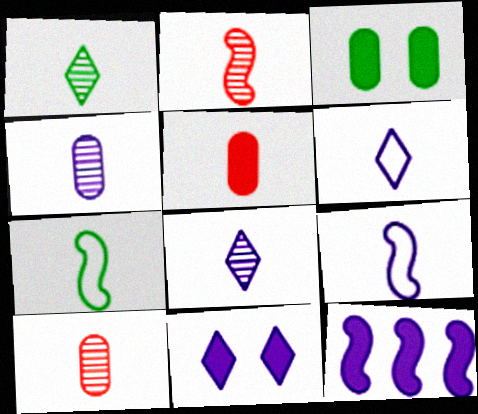[[1, 2, 4], 
[1, 5, 9], 
[5, 7, 8]]